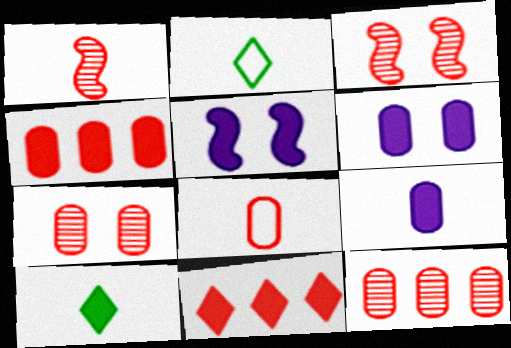[[1, 2, 9], 
[2, 5, 12], 
[3, 8, 11], 
[4, 5, 10], 
[4, 7, 8]]